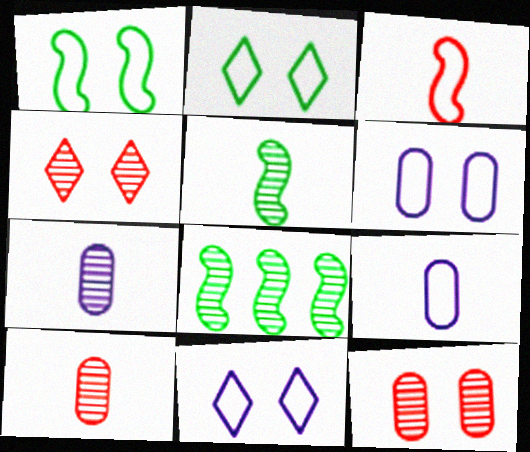[[4, 7, 8]]